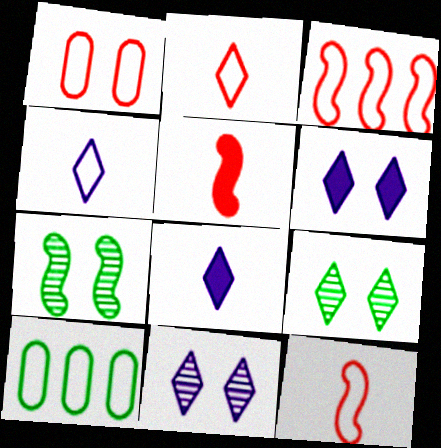[[1, 2, 3], 
[1, 6, 7], 
[5, 10, 11]]